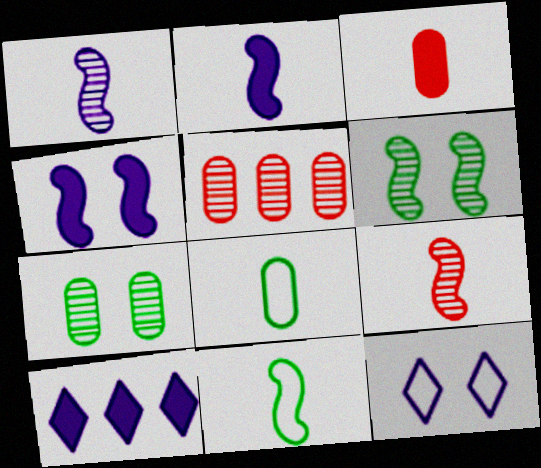[[2, 9, 11]]